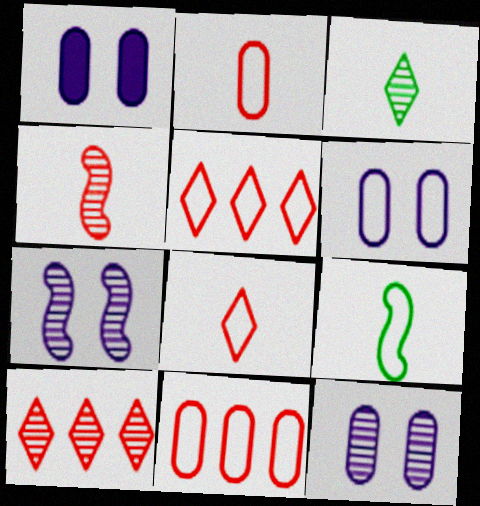[[1, 6, 12], 
[1, 9, 10], 
[5, 6, 9]]